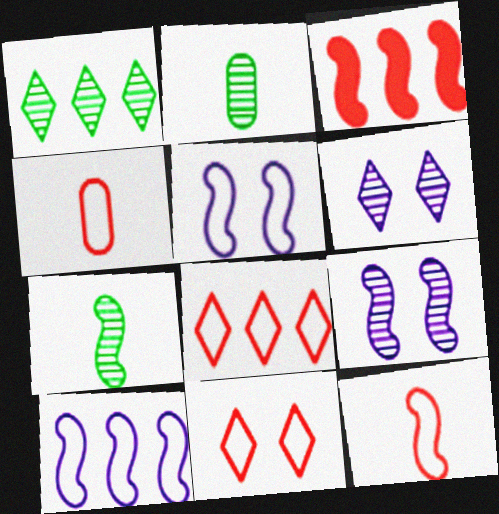[[3, 5, 7]]